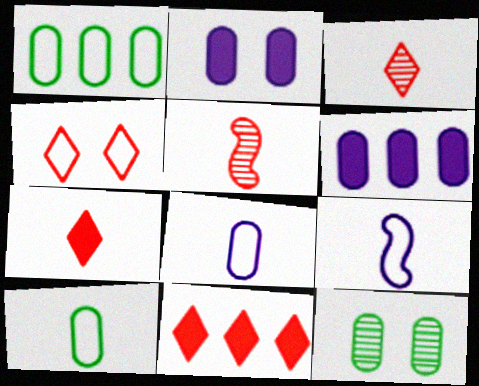[[1, 4, 9], 
[3, 4, 11], 
[9, 11, 12]]